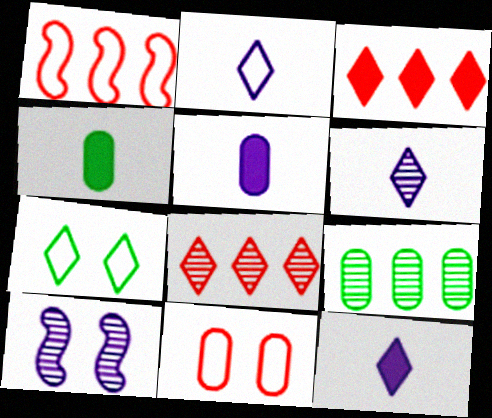[[2, 6, 12], 
[3, 6, 7], 
[5, 9, 11], 
[7, 8, 12]]